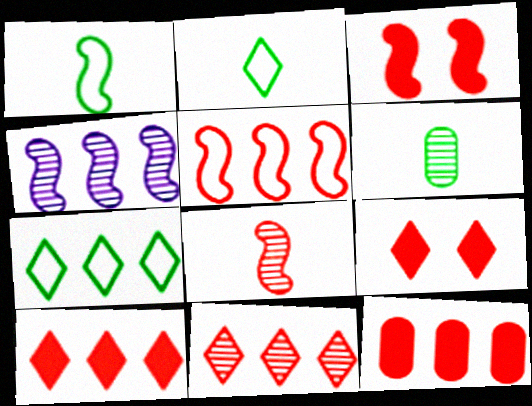[[1, 3, 4], 
[3, 5, 8], 
[4, 7, 12], 
[5, 11, 12]]